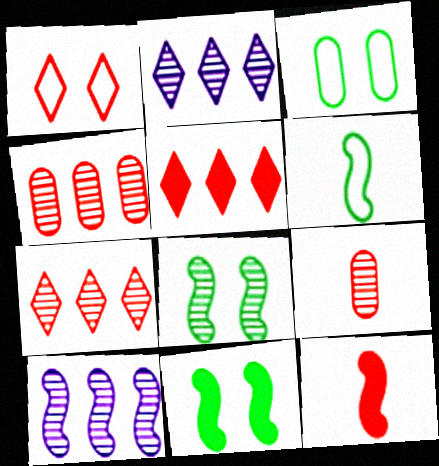[[1, 4, 12], 
[2, 3, 12], 
[2, 8, 9]]